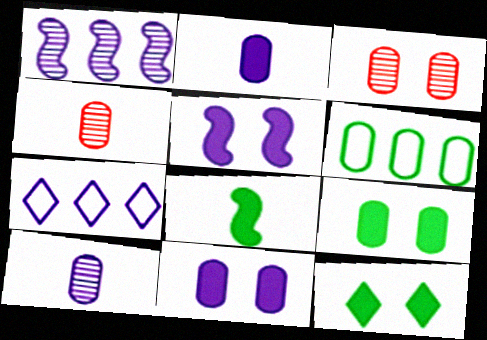[[2, 3, 6], 
[3, 7, 8], 
[4, 6, 11], 
[5, 7, 10]]